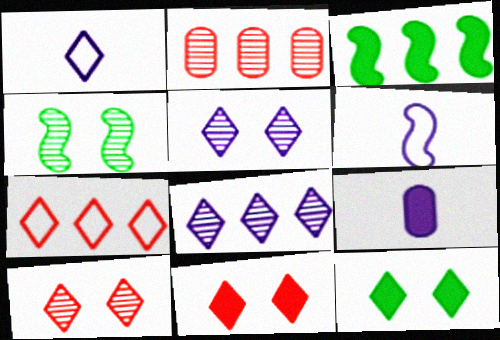[[2, 6, 12], 
[3, 9, 11], 
[4, 7, 9]]